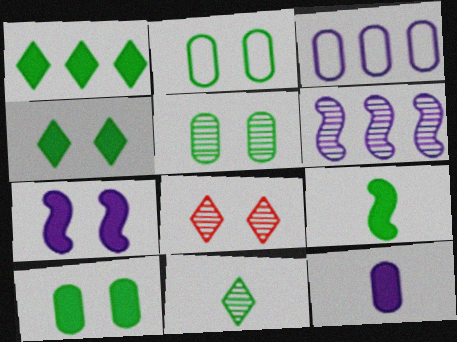[[1, 9, 10], 
[2, 5, 10], 
[2, 7, 8], 
[3, 8, 9]]